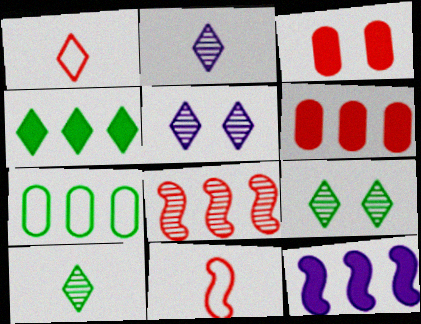[[1, 3, 8], 
[1, 4, 5], 
[4, 6, 12]]